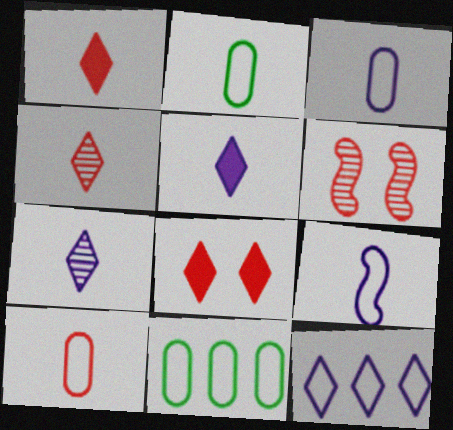[[2, 3, 10], 
[5, 6, 11]]